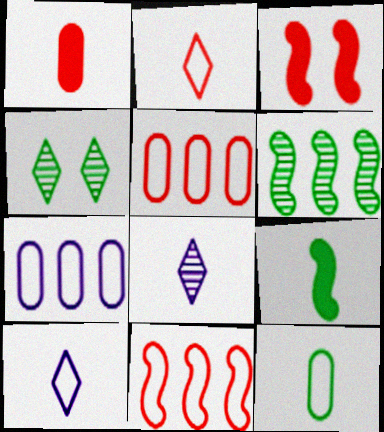[]